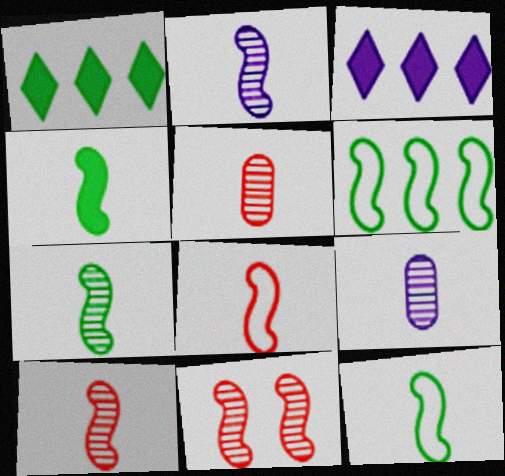[[2, 4, 8], 
[2, 7, 10], 
[4, 7, 12]]